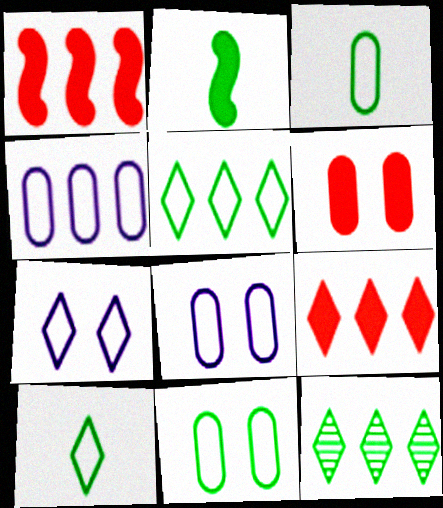[[1, 4, 12], 
[2, 11, 12]]